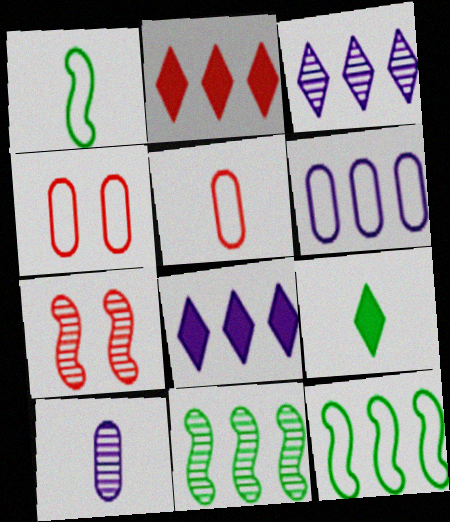[[2, 5, 7], 
[2, 6, 11], 
[6, 7, 9]]